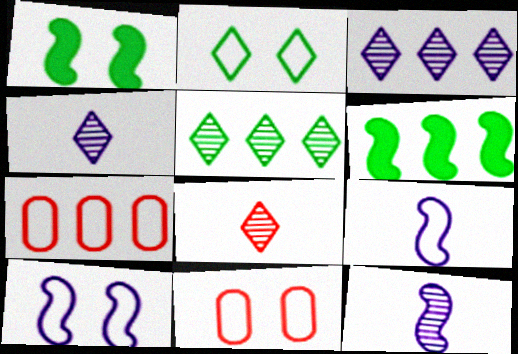[[1, 4, 7], 
[2, 7, 9], 
[2, 10, 11], 
[3, 6, 7], 
[4, 6, 11]]